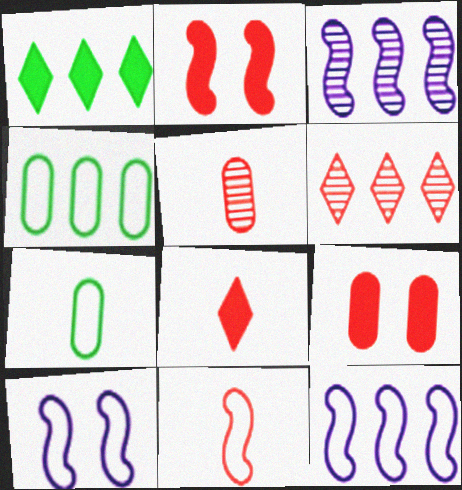[[1, 5, 10], 
[5, 8, 11], 
[6, 9, 11]]